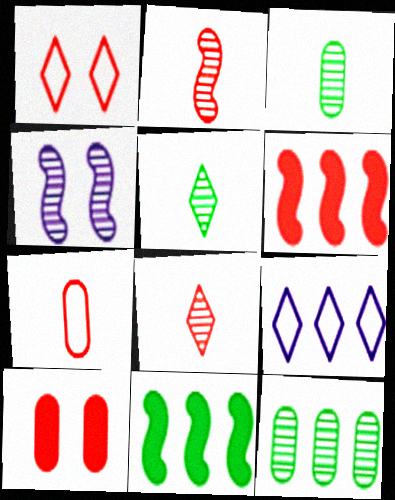[[4, 8, 12], 
[6, 9, 12]]